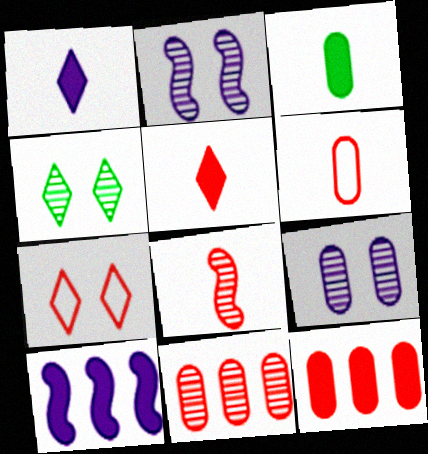[[4, 6, 10], 
[5, 6, 8], 
[7, 8, 12]]